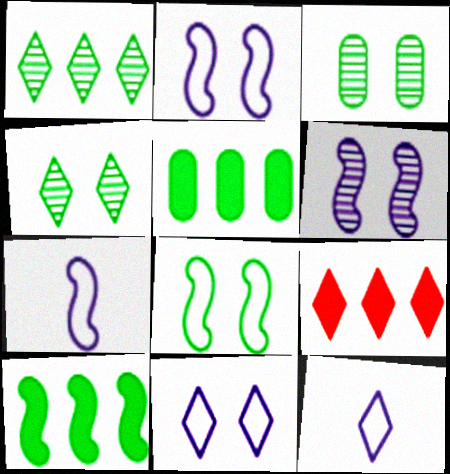[[3, 7, 9], 
[4, 9, 12]]